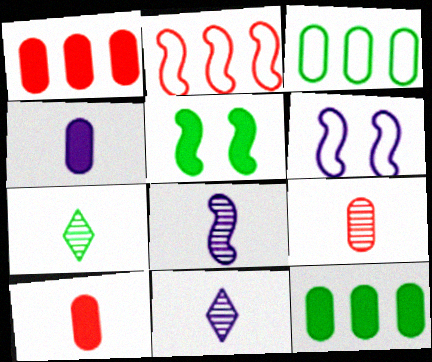[[1, 6, 7], 
[2, 5, 8], 
[3, 5, 7], 
[7, 8, 9]]